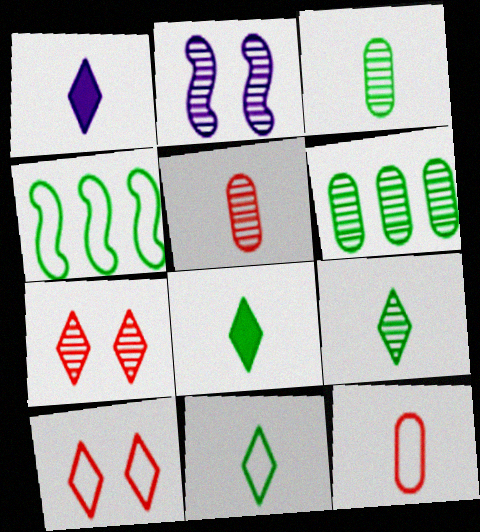[[8, 9, 11]]